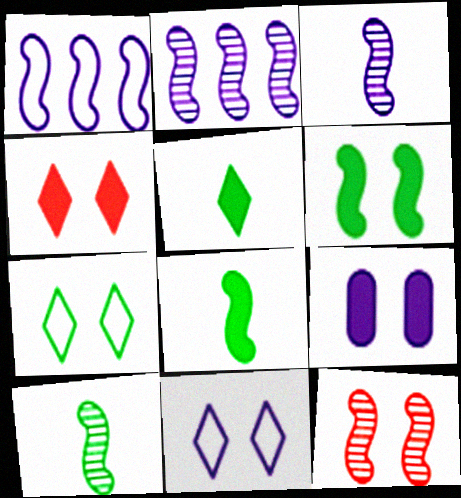[[1, 8, 12], 
[2, 10, 12], 
[4, 6, 9], 
[7, 9, 12]]